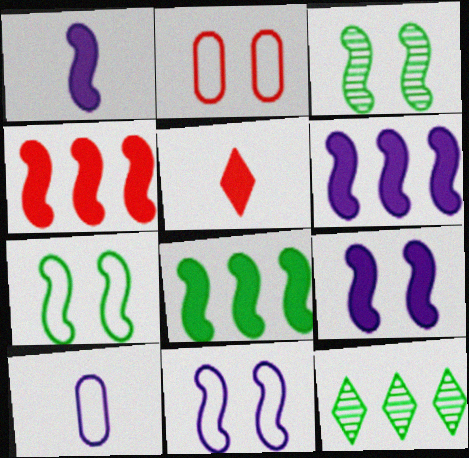[[1, 2, 12], 
[1, 6, 9], 
[4, 6, 8]]